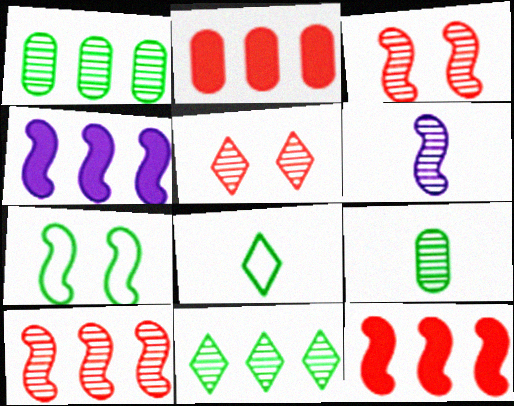[[1, 5, 6], 
[6, 7, 12]]